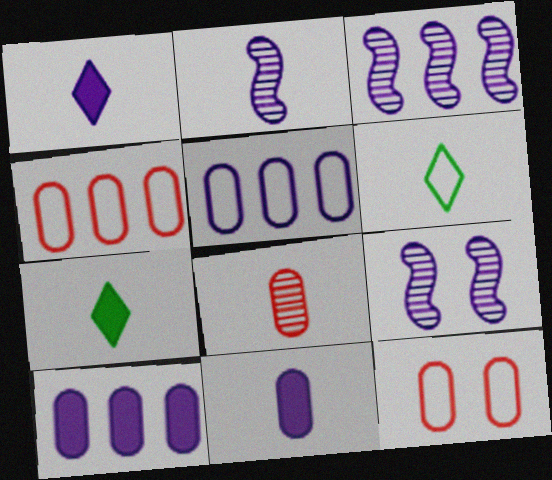[[1, 5, 9], 
[2, 3, 9], 
[3, 7, 12], 
[4, 7, 9]]